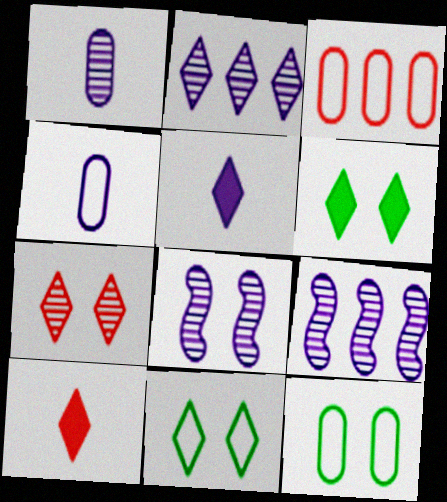[[1, 2, 8], 
[2, 10, 11], 
[3, 4, 12], 
[9, 10, 12]]